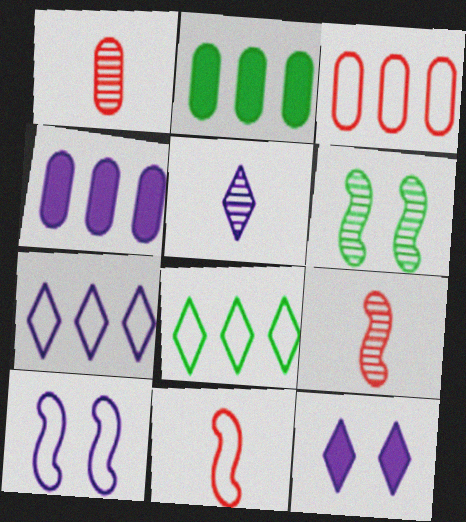[[4, 5, 10], 
[5, 7, 12]]